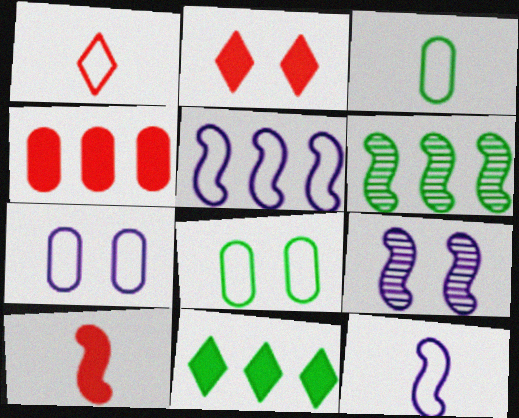[[1, 3, 12], 
[1, 5, 8], 
[2, 4, 10], 
[2, 8, 9]]